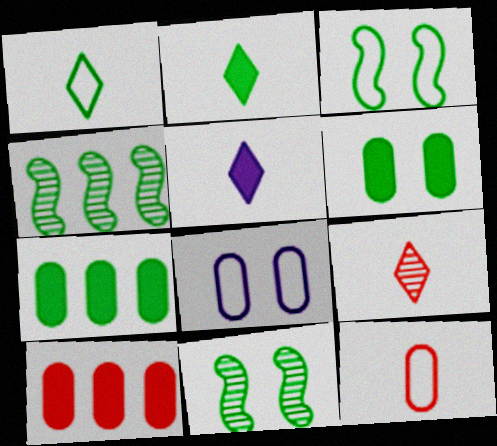[[1, 4, 6], 
[1, 5, 9], 
[1, 7, 11]]